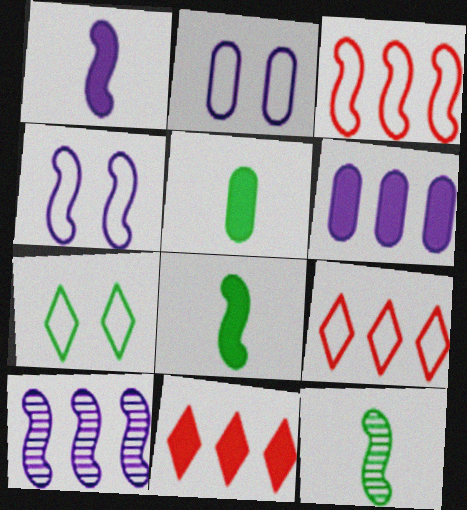[[1, 4, 10], 
[2, 11, 12]]